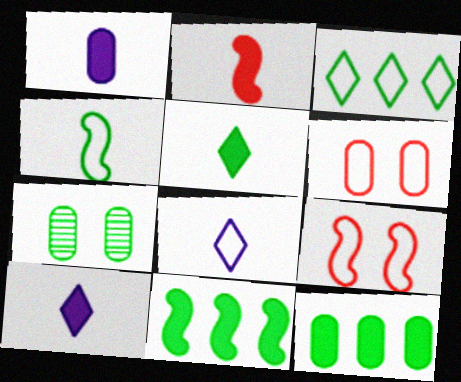[[1, 2, 5]]